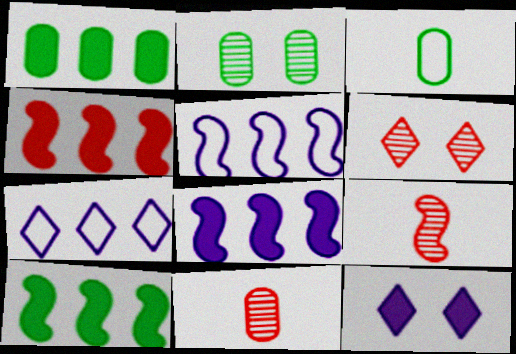[[1, 2, 3], 
[3, 6, 8], 
[4, 8, 10]]